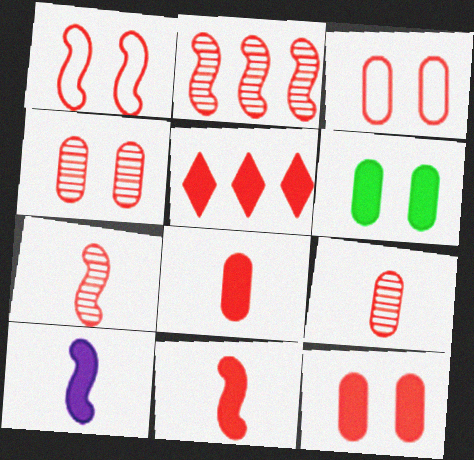[[1, 2, 11], 
[1, 5, 9], 
[3, 4, 12], 
[3, 5, 7], 
[5, 6, 10], 
[5, 11, 12]]